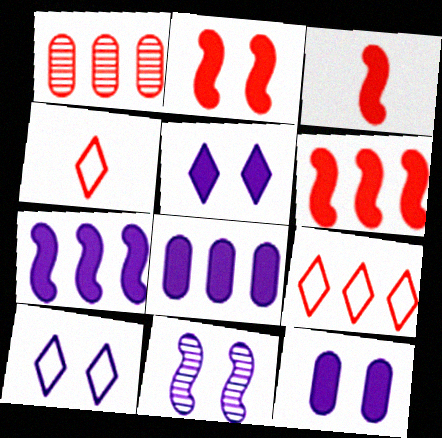[[1, 2, 4], 
[1, 6, 9], 
[2, 3, 6], 
[10, 11, 12]]